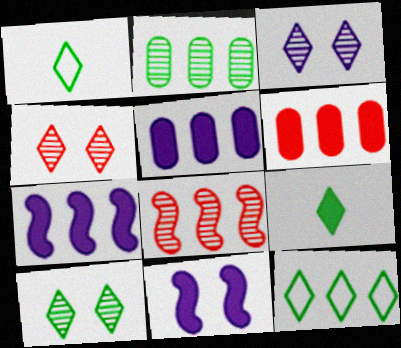[[3, 4, 10], 
[5, 8, 12], 
[6, 9, 11], 
[9, 10, 12]]